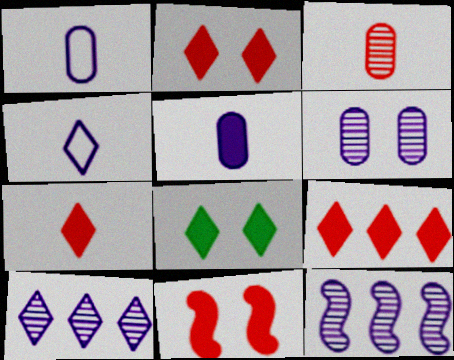[[2, 7, 9]]